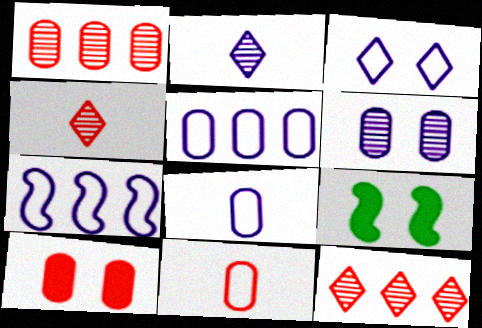[[1, 10, 11], 
[3, 7, 8], 
[4, 5, 9], 
[8, 9, 12]]